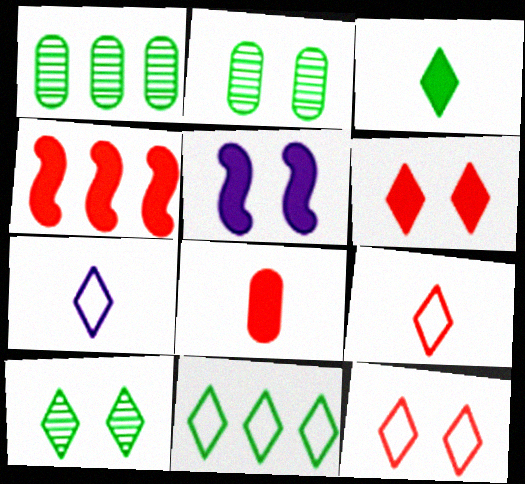[[1, 5, 9], 
[2, 4, 7], 
[2, 5, 12], 
[3, 10, 11], 
[4, 6, 8], 
[7, 11, 12]]